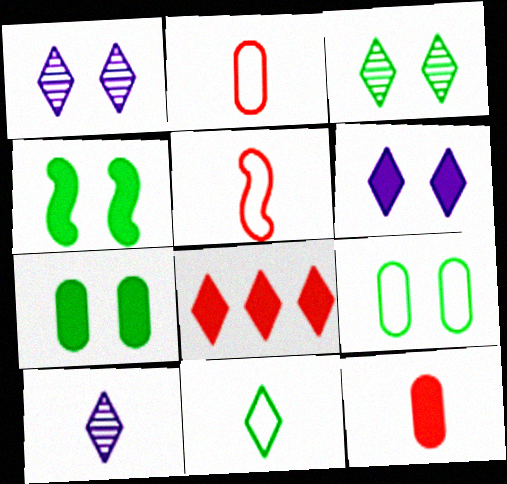[[1, 8, 11], 
[3, 4, 9]]